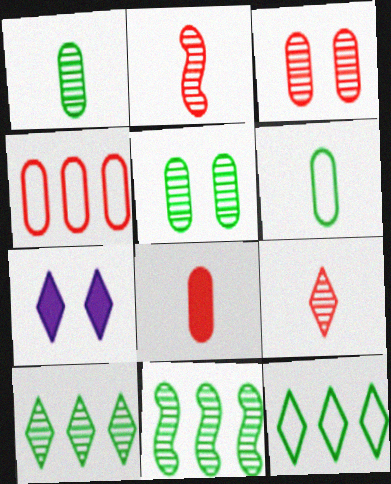[[3, 4, 8], 
[7, 9, 12]]